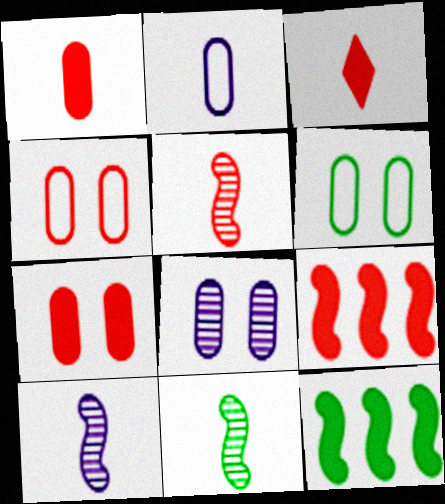[[2, 3, 11], 
[3, 7, 9], 
[5, 10, 11], 
[6, 7, 8]]